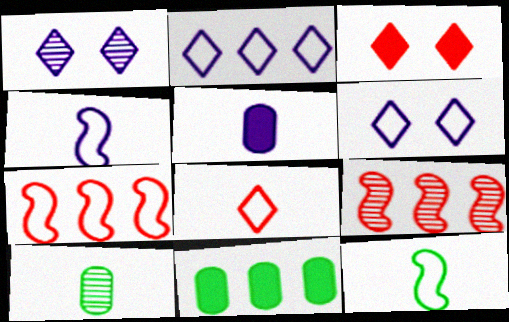[[1, 9, 10], 
[2, 9, 11]]